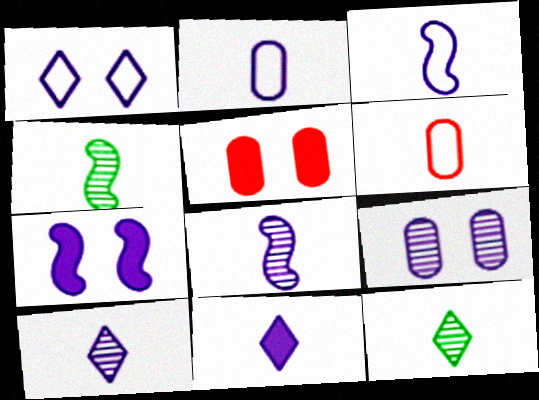[[1, 7, 9], 
[2, 8, 11], 
[4, 6, 11]]